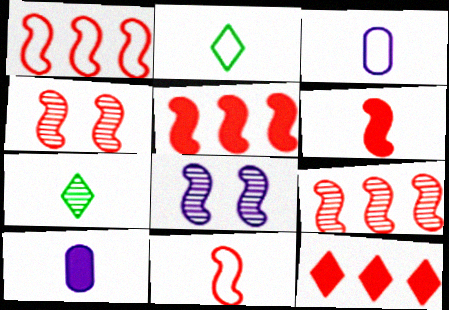[[1, 4, 6], 
[1, 5, 9], 
[2, 3, 11], 
[3, 6, 7], 
[4, 5, 11], 
[7, 10, 11]]